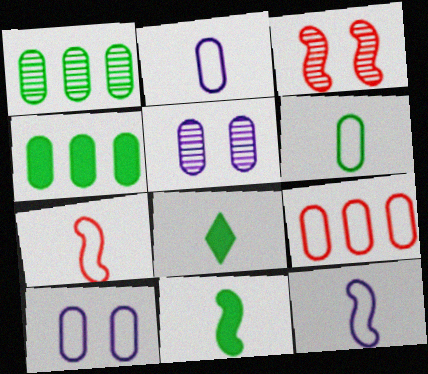[[6, 9, 10]]